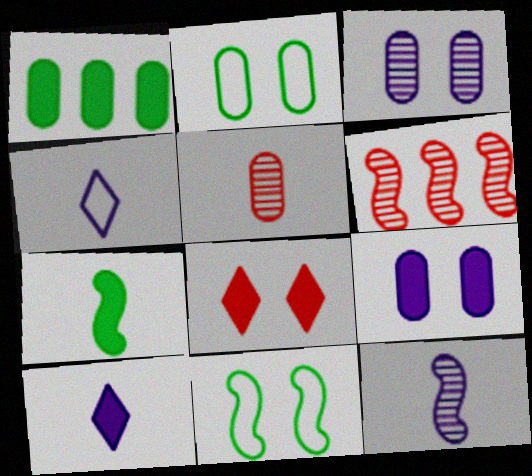[[2, 6, 10], 
[3, 8, 11], 
[4, 5, 7]]